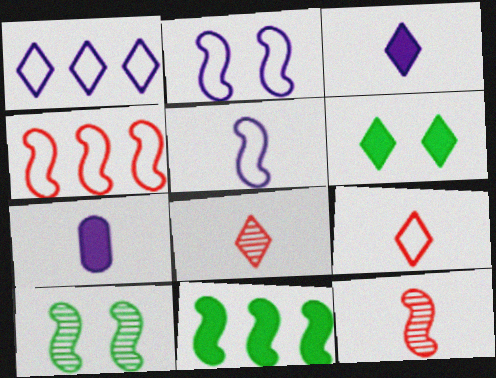[[1, 6, 8], 
[2, 11, 12]]